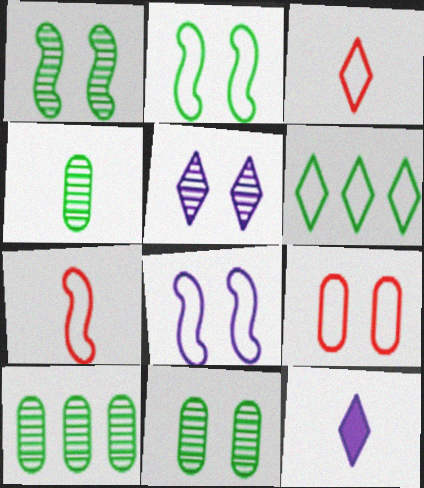[[4, 7, 12], 
[4, 10, 11]]